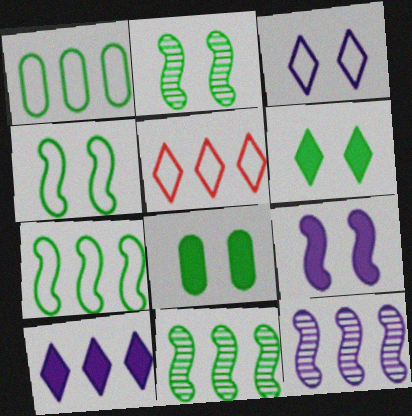[]